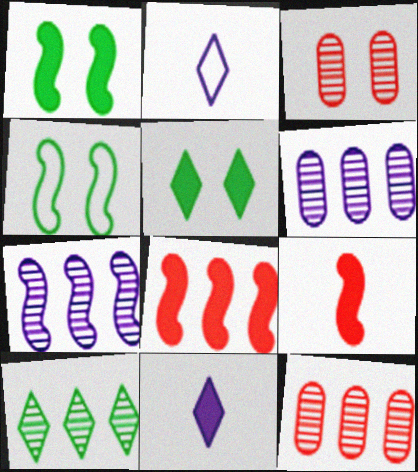[[1, 2, 12], 
[4, 7, 9], 
[4, 11, 12], 
[7, 10, 12]]